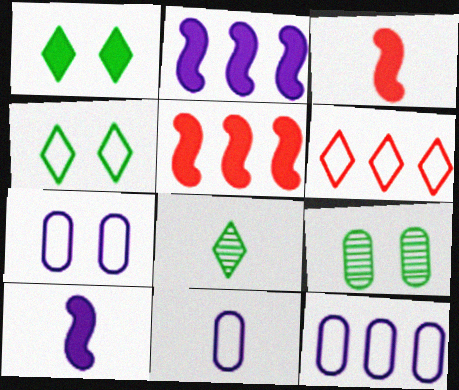[[3, 8, 11], 
[5, 7, 8], 
[6, 9, 10], 
[7, 11, 12]]